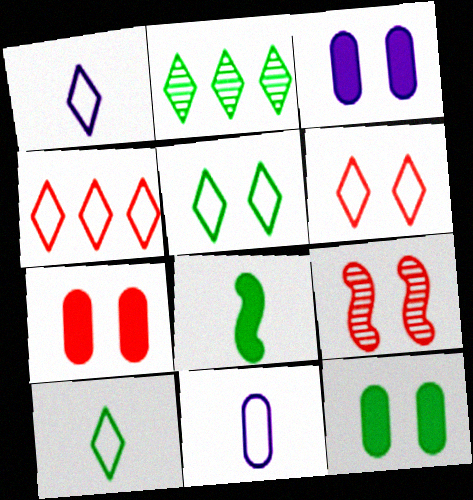[[1, 4, 5], 
[3, 5, 9], 
[3, 7, 12], 
[6, 7, 9]]